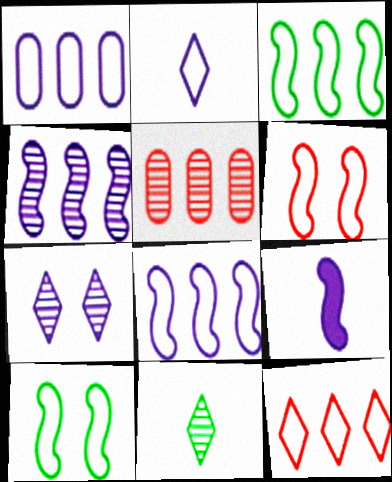[[1, 3, 12], 
[1, 7, 9]]